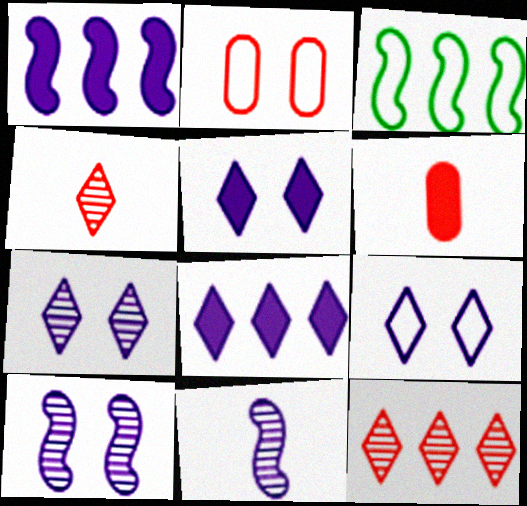[[3, 6, 7], 
[5, 7, 9]]